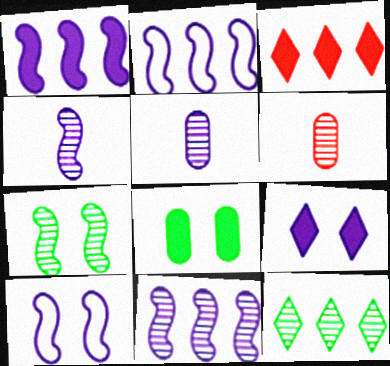[[1, 2, 11], 
[1, 4, 10], 
[2, 5, 9]]